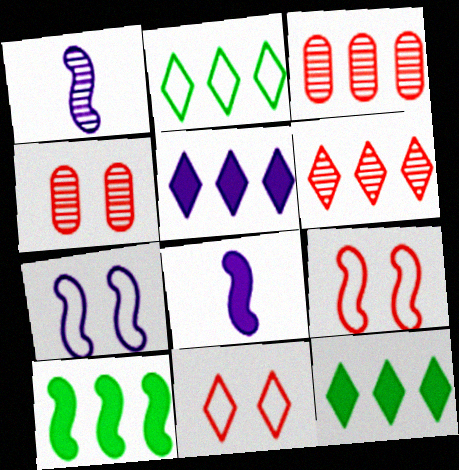[[1, 9, 10], 
[2, 4, 8], 
[2, 5, 6]]